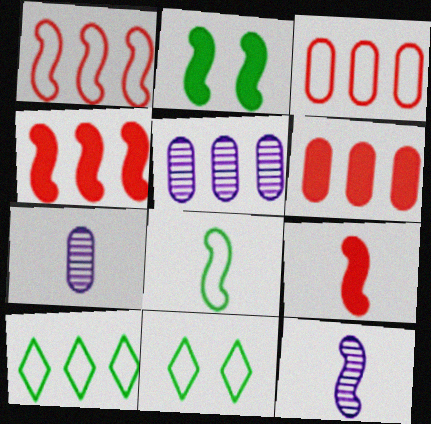[[1, 2, 12], 
[4, 5, 10], 
[4, 7, 11], 
[5, 9, 11], 
[6, 11, 12], 
[8, 9, 12]]